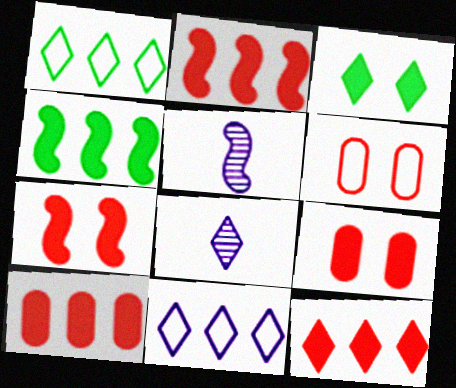[[1, 5, 9], 
[2, 10, 12], 
[4, 6, 8]]